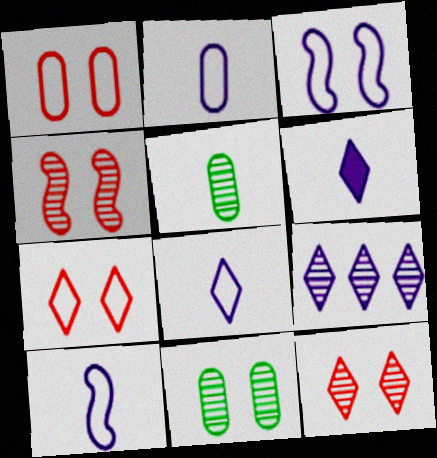[[2, 8, 10], 
[4, 5, 9]]